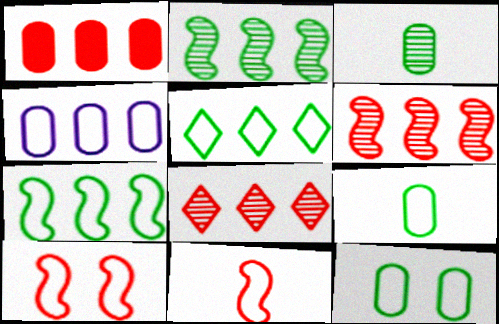[]